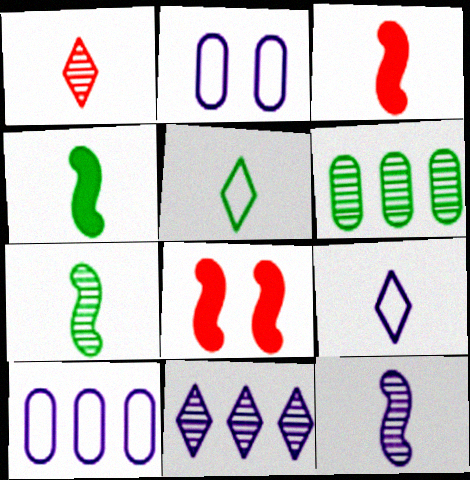[[6, 8, 9]]